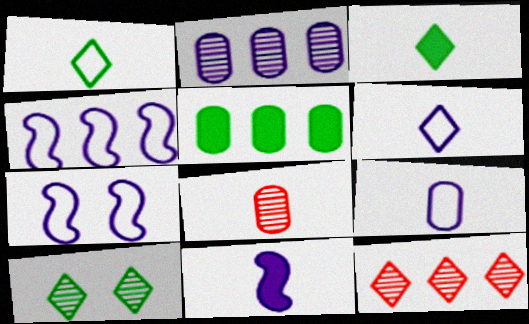[[1, 8, 11], 
[4, 5, 12]]